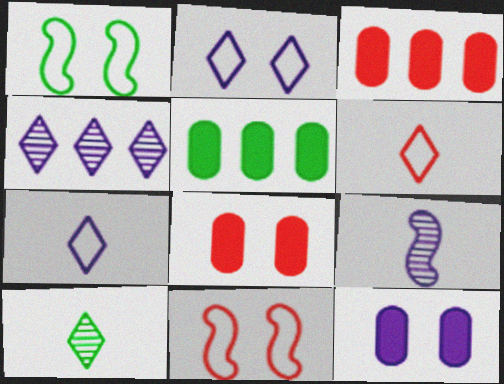[[1, 5, 10]]